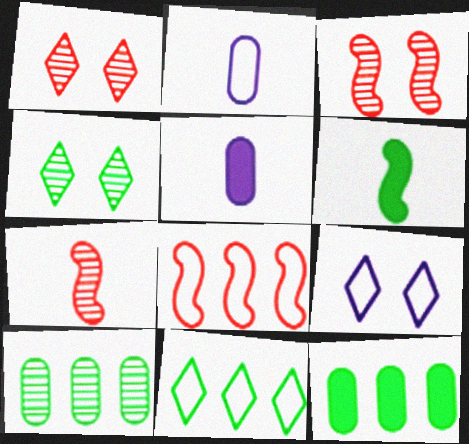[[3, 5, 11], 
[4, 5, 8], 
[7, 9, 12]]